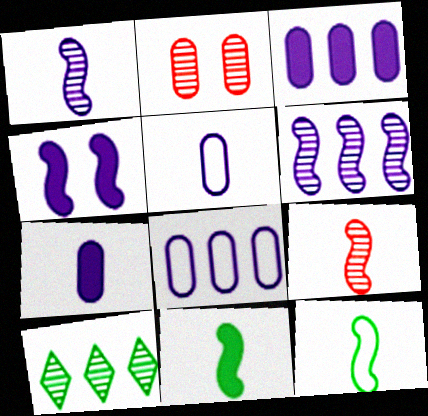[[1, 2, 10]]